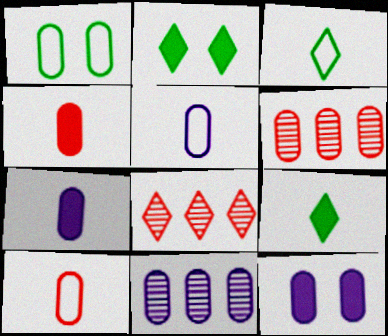[[1, 4, 11], 
[1, 6, 7], 
[5, 11, 12]]